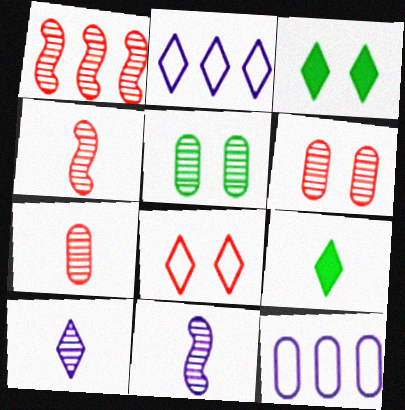[[1, 5, 10], 
[3, 4, 12]]